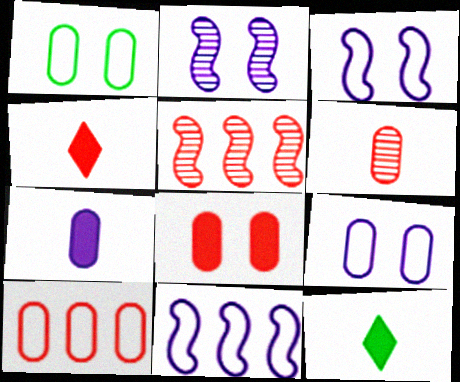[[2, 10, 12], 
[5, 9, 12], 
[6, 8, 10]]